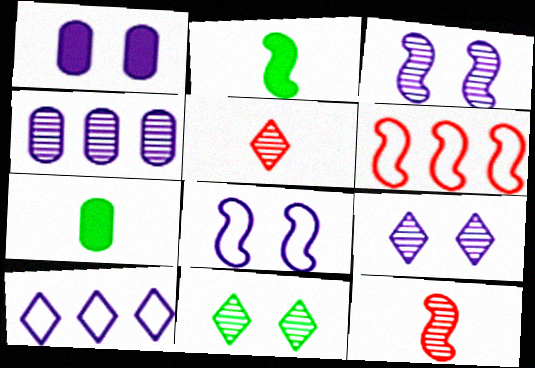[[1, 8, 9], 
[2, 3, 6], 
[4, 11, 12], 
[6, 7, 9]]